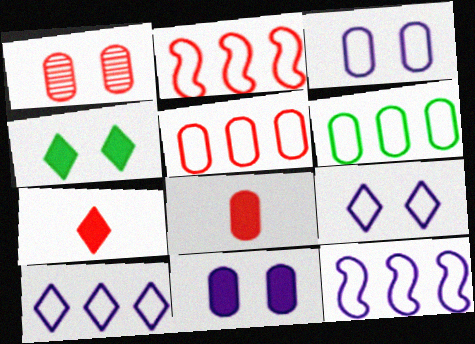[[1, 2, 7], 
[1, 5, 8], 
[2, 6, 10]]